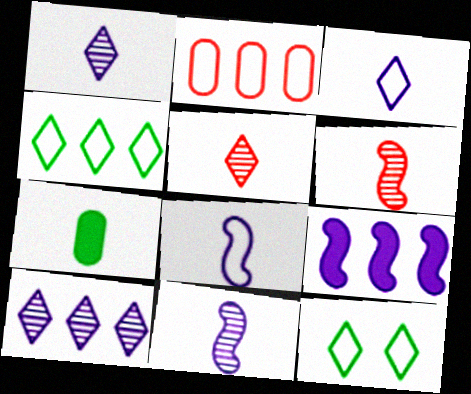[[2, 8, 12], 
[3, 6, 7], 
[5, 7, 8]]